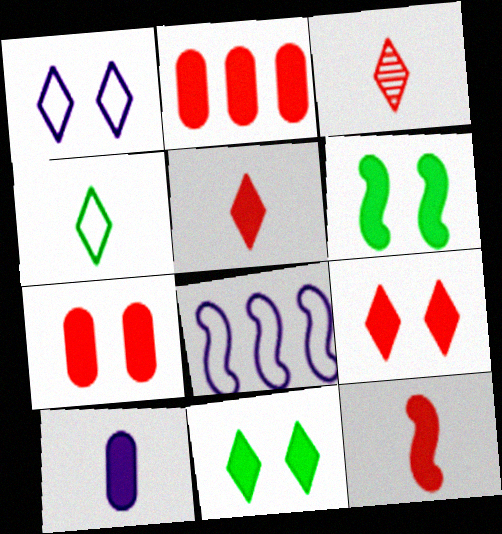[[2, 9, 12]]